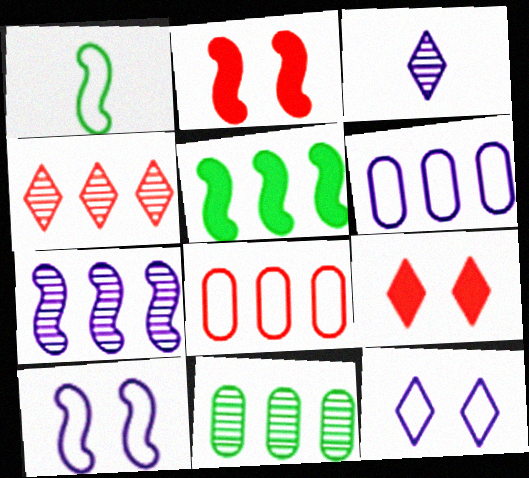[[1, 2, 7], 
[1, 8, 12], 
[4, 5, 6], 
[4, 7, 11]]